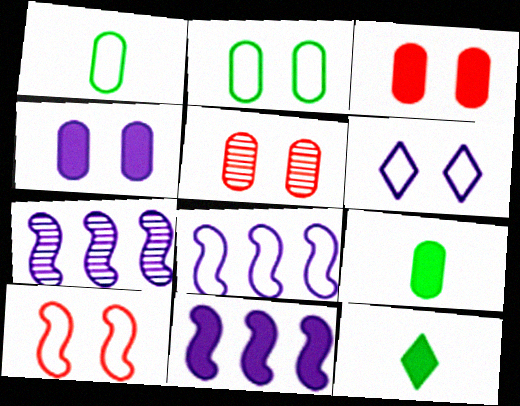[[2, 4, 5], 
[2, 6, 10], 
[3, 11, 12], 
[5, 8, 12], 
[7, 8, 11]]